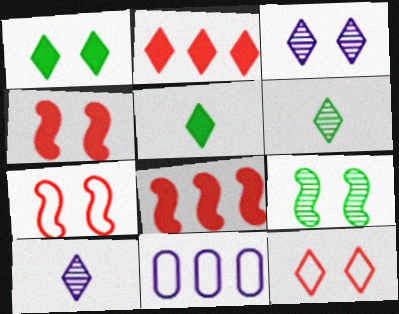[[1, 3, 12], 
[4, 6, 11]]